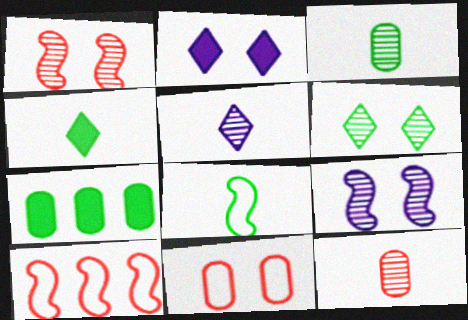[[2, 3, 10], 
[3, 4, 8], 
[6, 7, 8]]